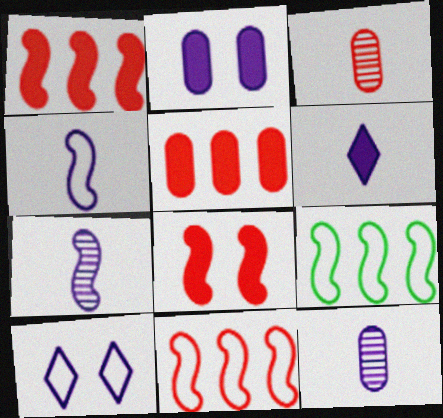[[4, 6, 12], 
[7, 8, 9]]